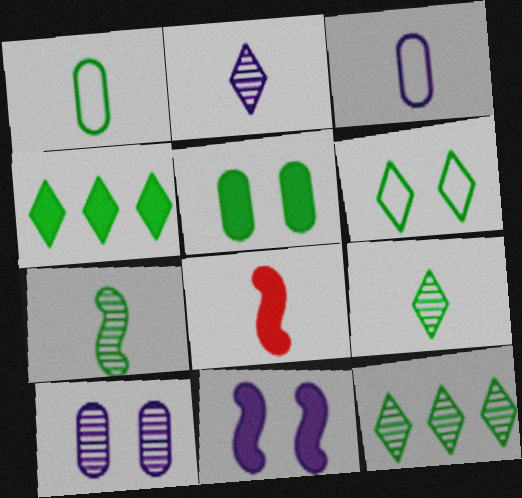[[1, 2, 8], 
[3, 8, 9], 
[4, 6, 9]]